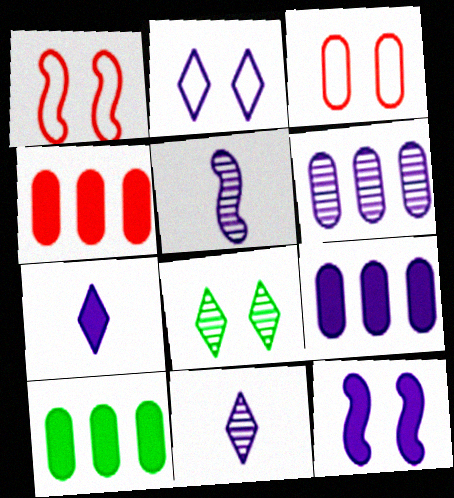[[1, 10, 11], 
[2, 5, 9], 
[3, 8, 12], 
[4, 9, 10], 
[7, 9, 12]]